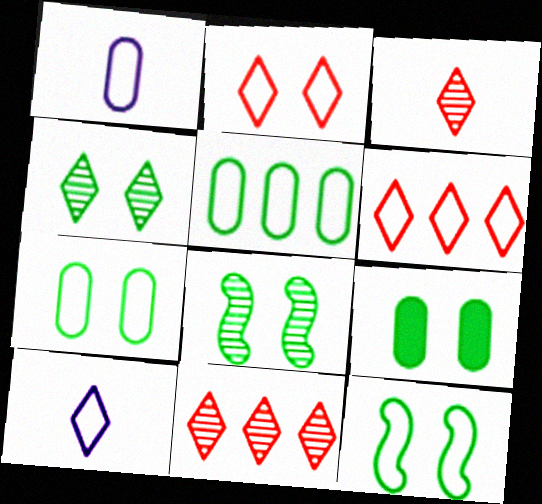[[1, 6, 12], 
[4, 9, 12]]